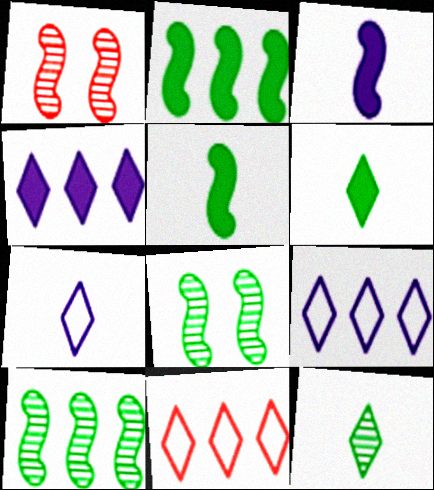[]